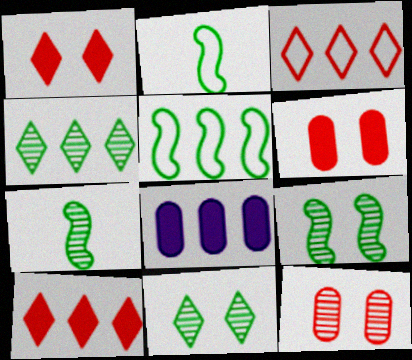[]